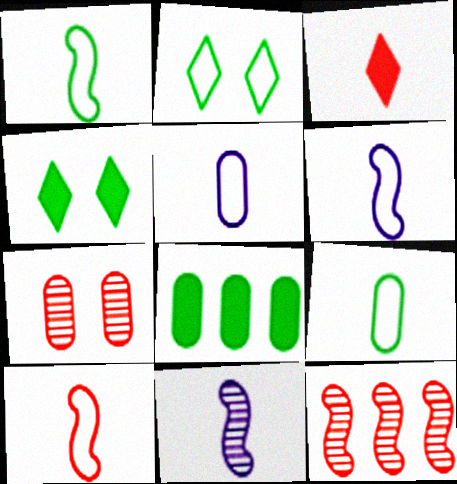[[1, 6, 10], 
[3, 9, 11], 
[4, 5, 12], 
[5, 7, 8]]